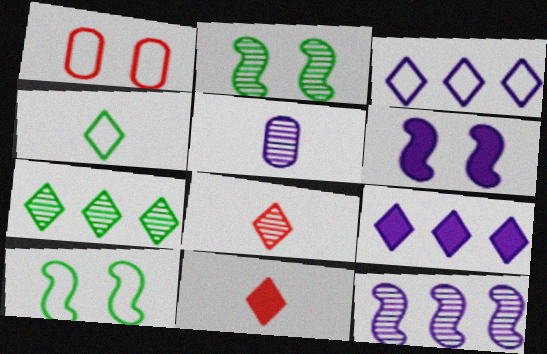[[3, 5, 6]]